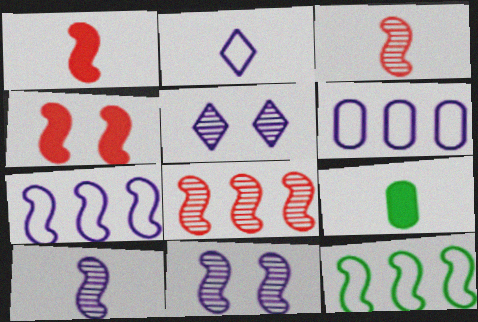[[1, 11, 12], 
[2, 3, 9], 
[4, 10, 12]]